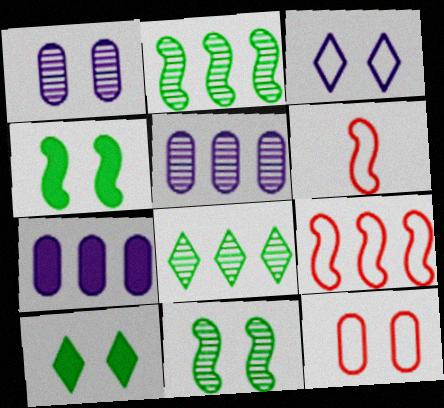[[5, 6, 10], 
[7, 8, 9]]